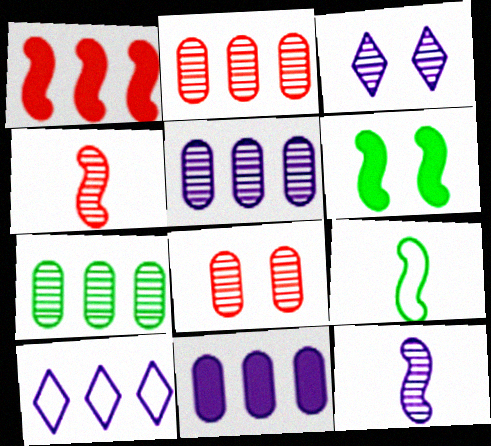[[1, 7, 10], 
[2, 5, 7], 
[3, 4, 7], 
[3, 5, 12]]